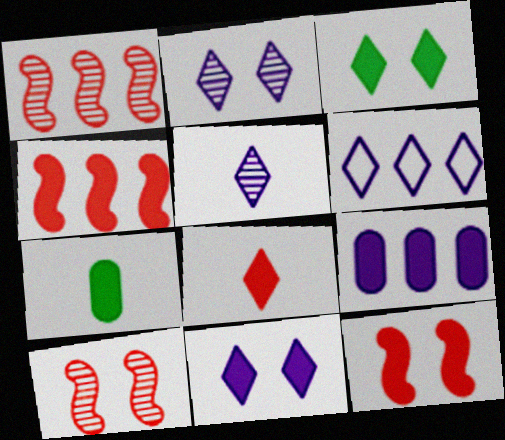[[4, 7, 11], 
[5, 6, 11], 
[6, 7, 10]]